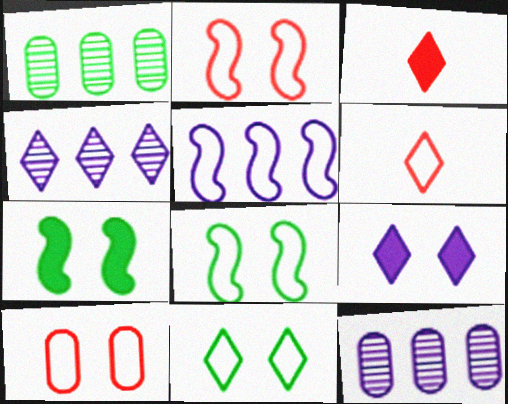[[3, 4, 11], 
[3, 8, 12], 
[6, 7, 12]]